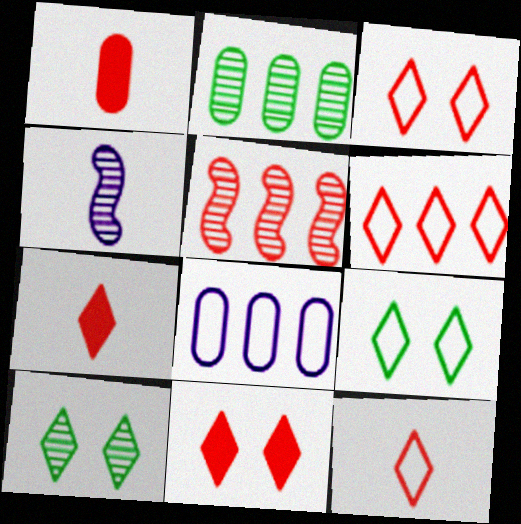[[1, 3, 5], 
[3, 6, 12]]